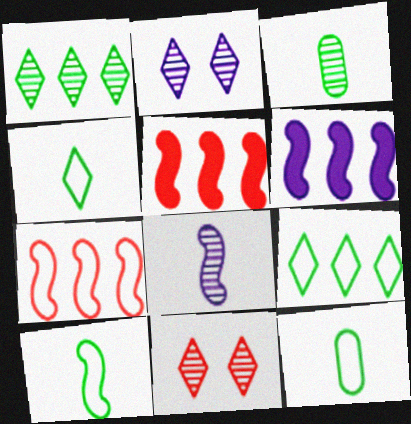[[2, 5, 12], 
[4, 10, 12], 
[6, 11, 12]]